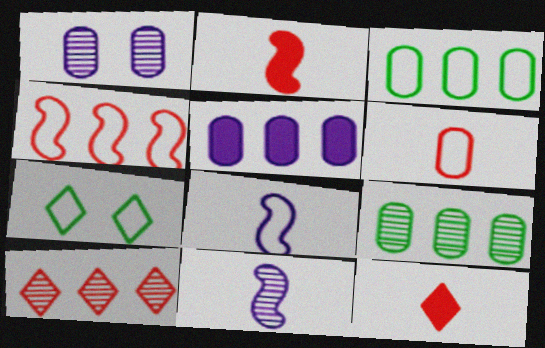[]